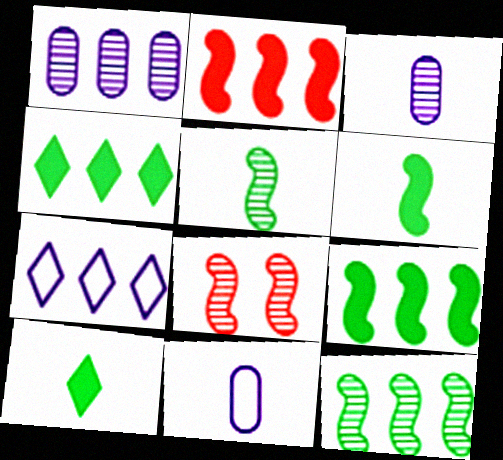[[4, 8, 11]]